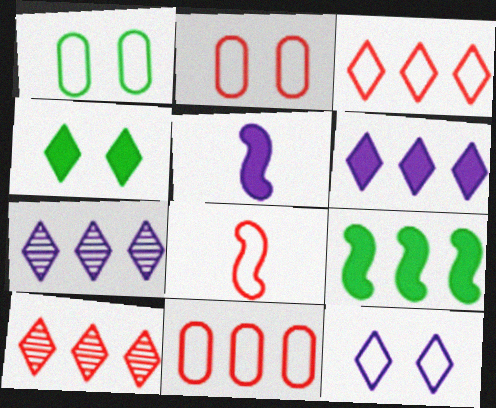[[1, 5, 10], 
[2, 3, 8], 
[7, 9, 11]]